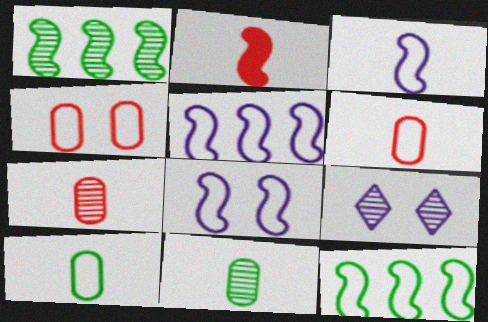[[1, 2, 8], 
[1, 7, 9], 
[3, 5, 8]]